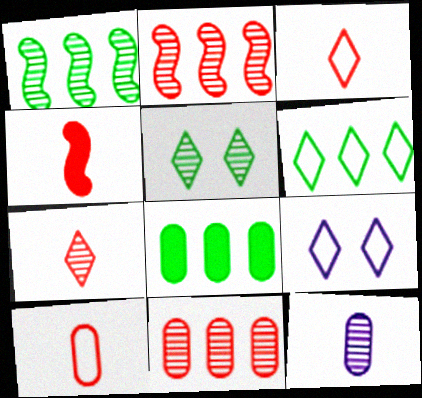[[1, 6, 8], 
[2, 5, 12], 
[3, 6, 9], 
[4, 7, 10]]